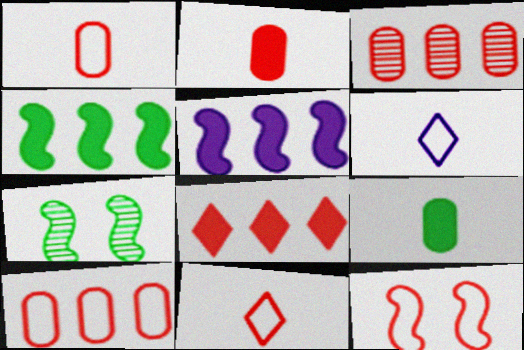[[10, 11, 12]]